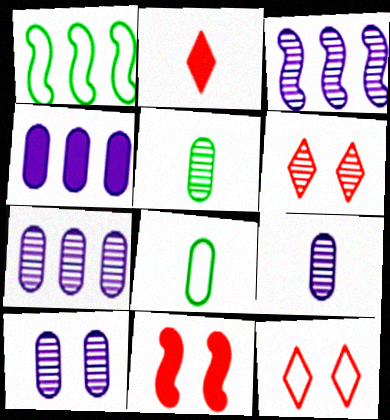[[1, 2, 10], 
[3, 5, 6], 
[7, 9, 10]]